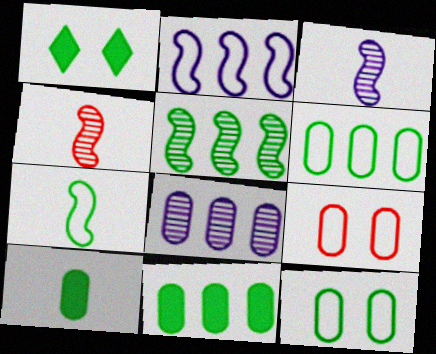[[8, 9, 10]]